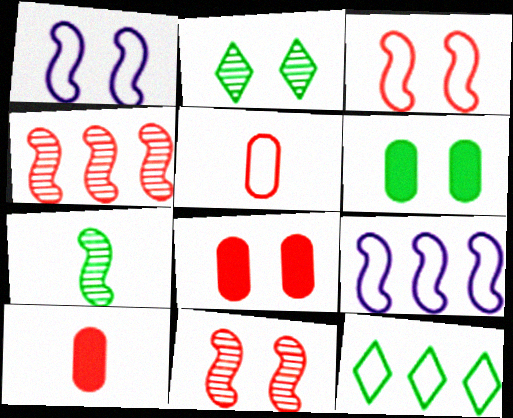[[1, 2, 8], 
[1, 5, 12], 
[2, 9, 10], 
[6, 7, 12]]